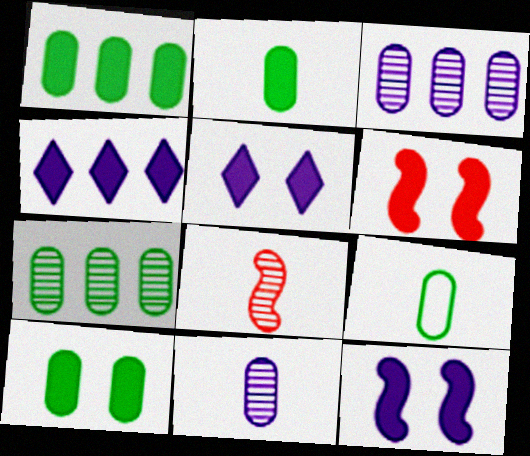[[1, 2, 10], 
[2, 4, 6], 
[5, 6, 10], 
[7, 9, 10]]